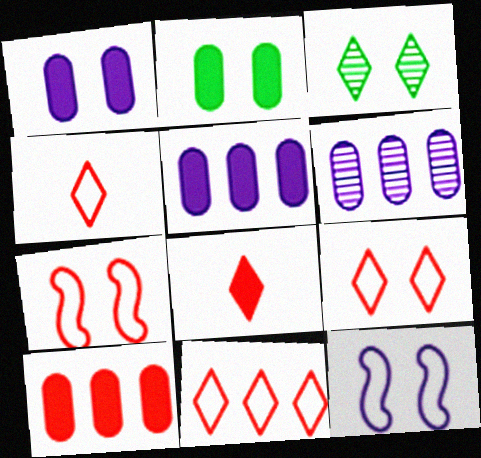[[1, 3, 7], 
[4, 9, 11]]